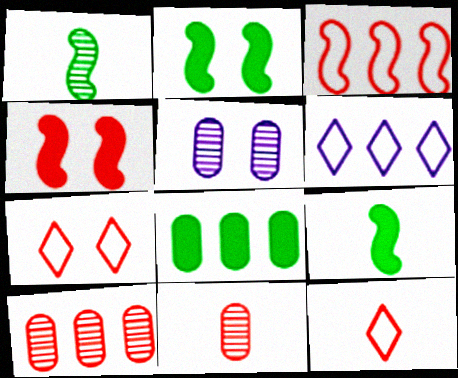[[2, 5, 7], 
[2, 6, 11], 
[4, 10, 12]]